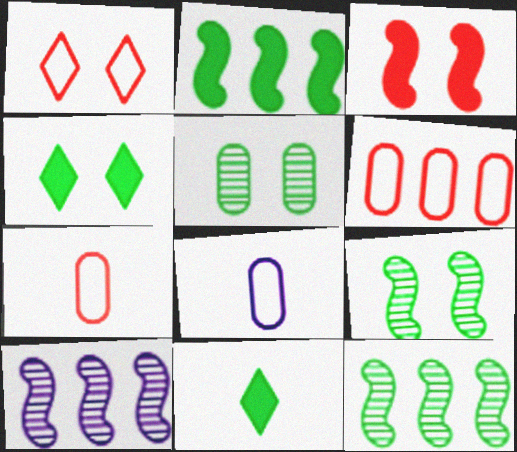[[4, 7, 10]]